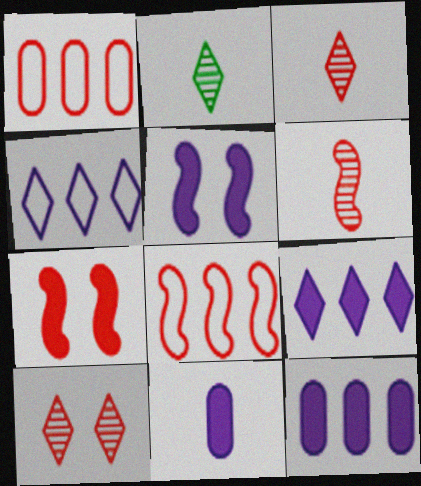[[1, 2, 5], 
[1, 3, 7], 
[5, 9, 11], 
[6, 7, 8]]